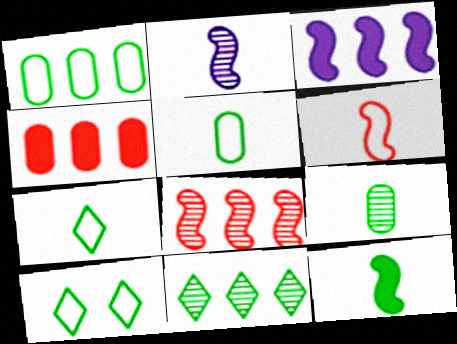[[2, 4, 10], 
[2, 6, 12], 
[7, 9, 12]]